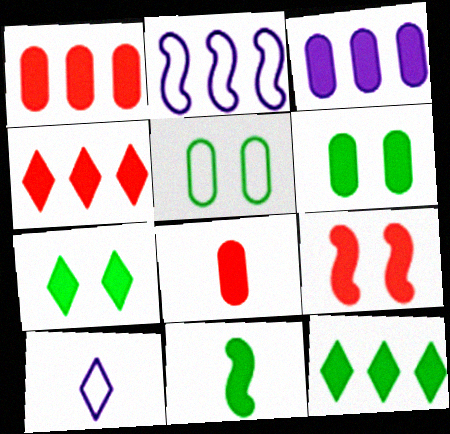[[3, 6, 8], 
[4, 8, 9], 
[6, 11, 12]]